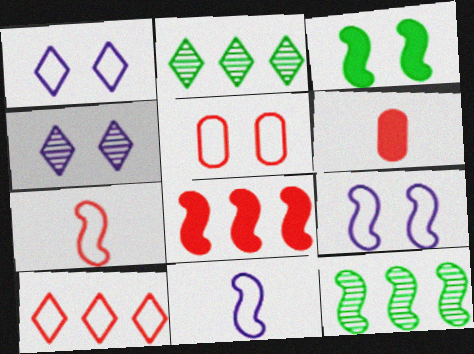[[1, 6, 12], 
[2, 6, 9], 
[3, 4, 5], 
[5, 7, 10]]